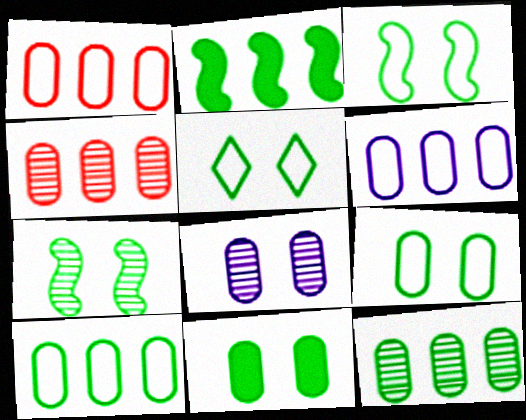[[1, 6, 10], 
[3, 5, 9], 
[5, 7, 11]]